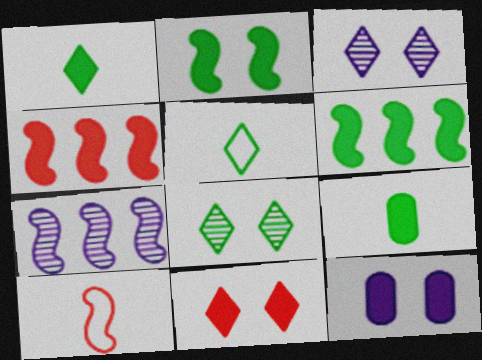[[1, 4, 12], 
[2, 7, 10], 
[2, 11, 12]]